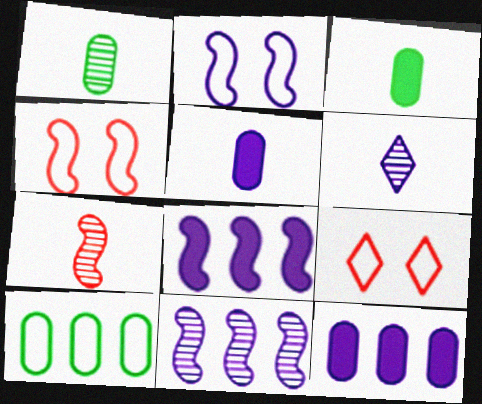[[1, 6, 7], 
[1, 8, 9], 
[2, 6, 12], 
[3, 9, 11]]